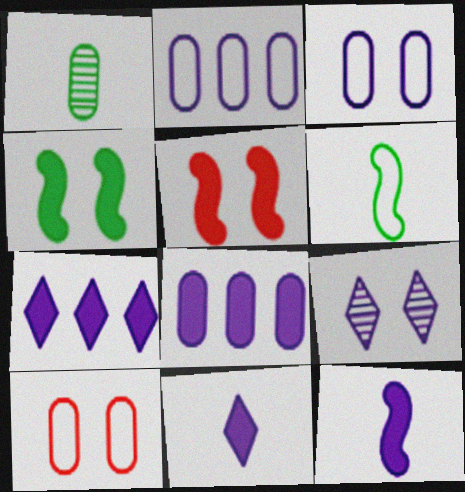[[1, 8, 10], 
[2, 9, 12], 
[4, 9, 10]]